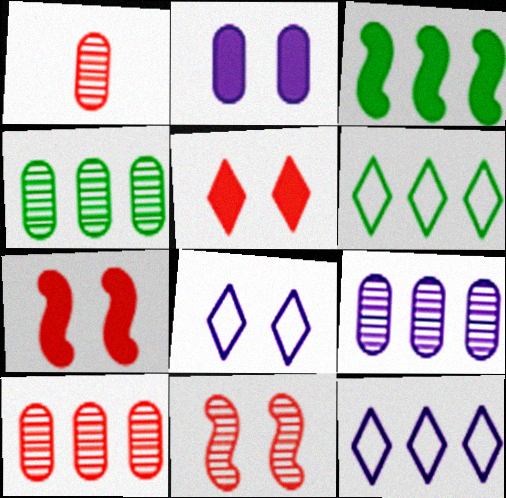[[1, 3, 8], 
[3, 4, 6], 
[3, 10, 12], 
[4, 9, 10]]